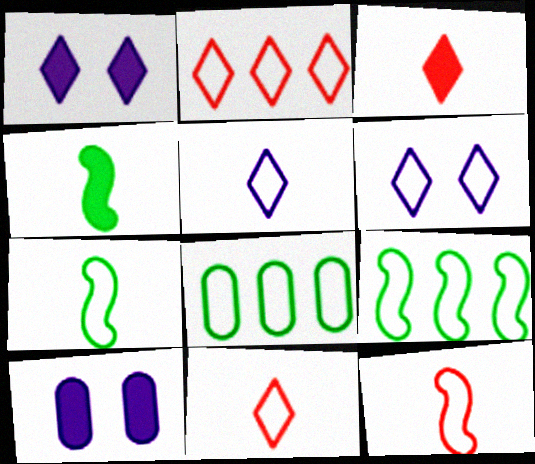[[6, 8, 12]]